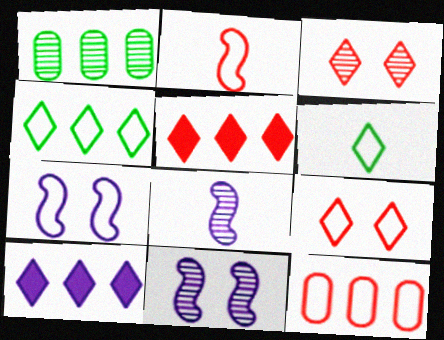[[1, 3, 8], 
[2, 9, 12], 
[3, 6, 10], 
[6, 7, 12]]